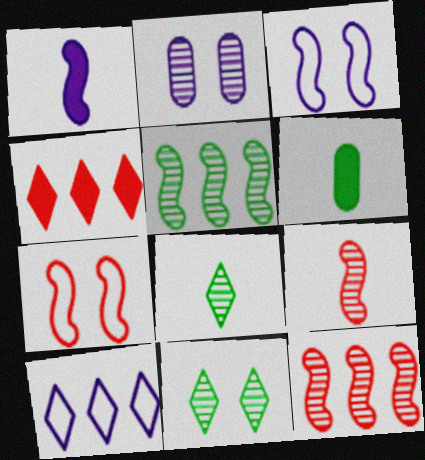[[1, 2, 10], 
[1, 5, 7], 
[2, 8, 12]]